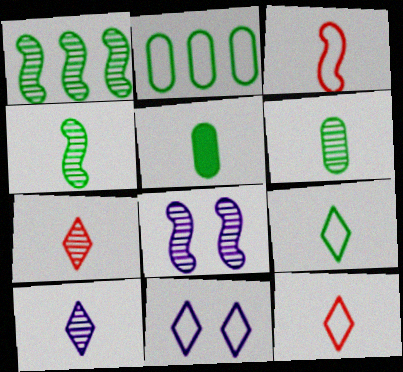[[2, 3, 11], 
[3, 5, 10], 
[4, 5, 9]]